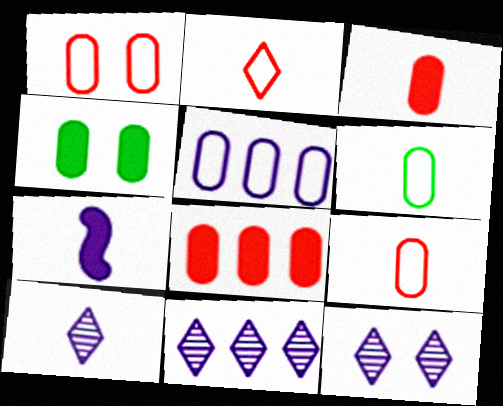[[1, 5, 6], 
[5, 7, 12], 
[10, 11, 12]]